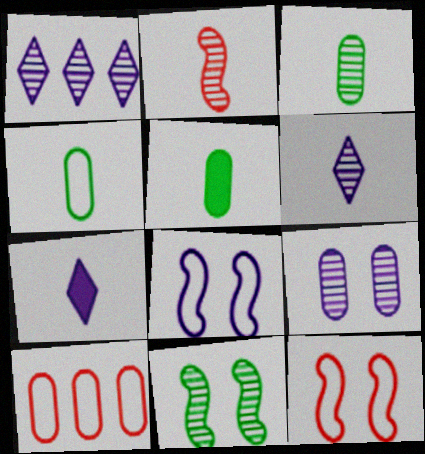[[1, 5, 12], 
[2, 3, 6], 
[2, 4, 7], 
[3, 4, 5], 
[5, 9, 10], 
[7, 10, 11]]